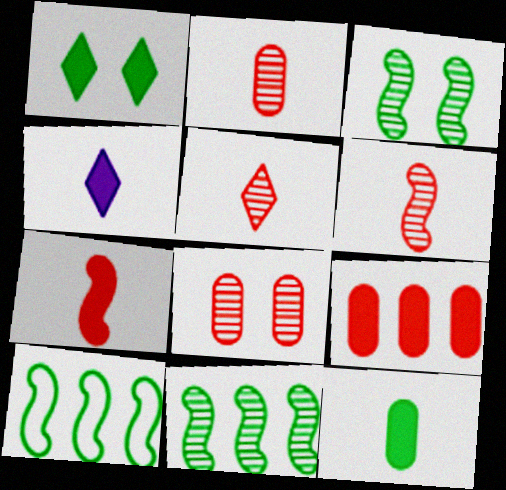[[2, 5, 6], 
[4, 7, 12], 
[4, 8, 10]]